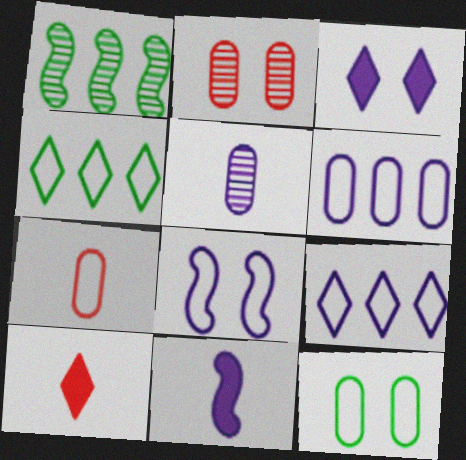[[1, 3, 7], 
[2, 4, 11], 
[4, 7, 8], 
[6, 7, 12]]